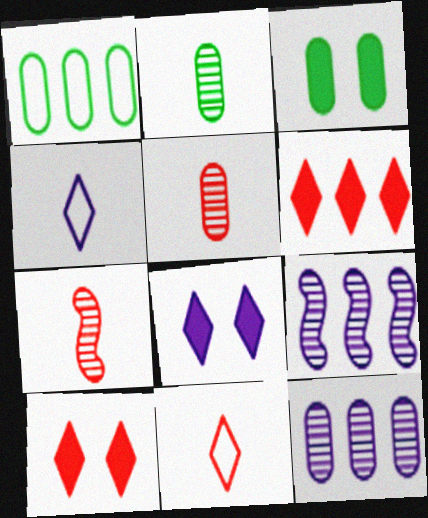[[1, 2, 3], 
[1, 6, 9], 
[1, 7, 8], 
[3, 9, 11]]